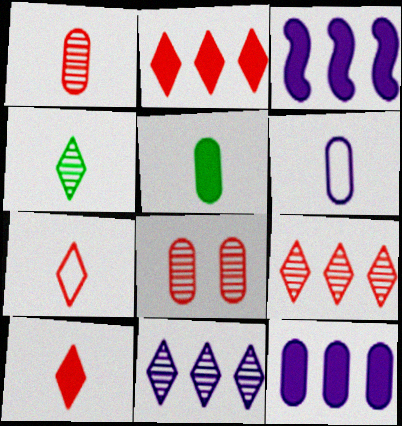[[1, 5, 6]]